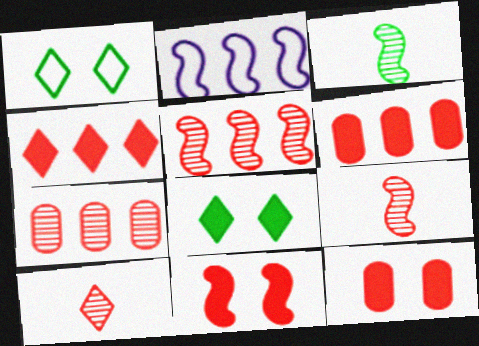[[2, 3, 11]]